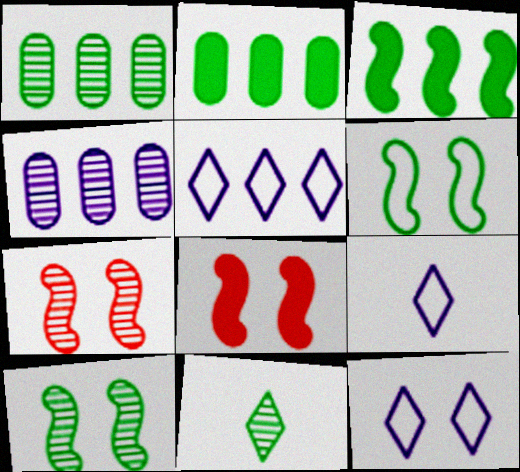[[1, 8, 9], 
[1, 10, 11], 
[2, 6, 11], 
[2, 7, 9], 
[4, 7, 11], 
[5, 9, 12]]